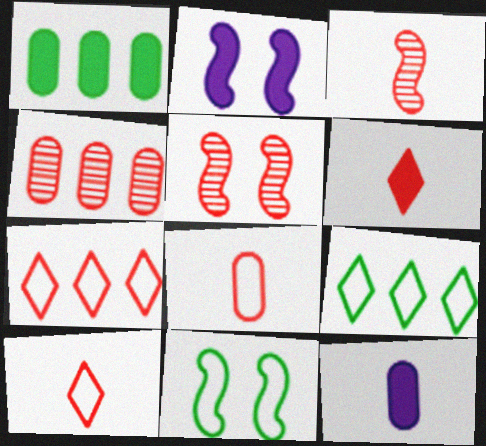[[1, 2, 6], 
[2, 5, 11], 
[3, 6, 8], 
[5, 9, 12]]